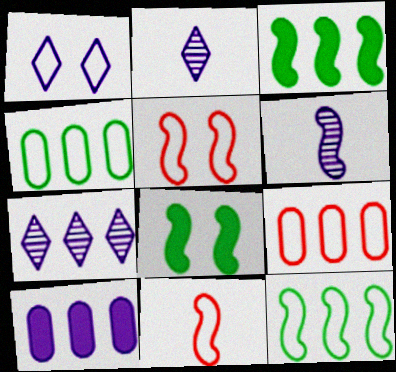[[1, 4, 11], 
[1, 6, 10], 
[2, 8, 9], 
[3, 5, 6], 
[3, 7, 9]]